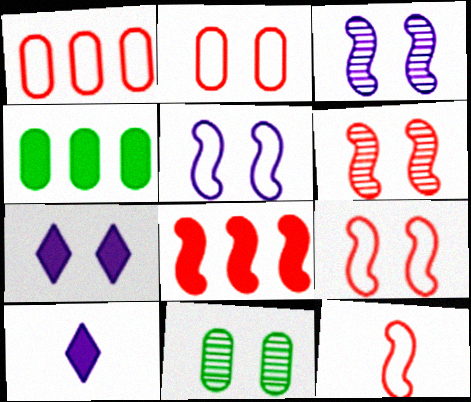[[6, 8, 12], 
[7, 9, 11]]